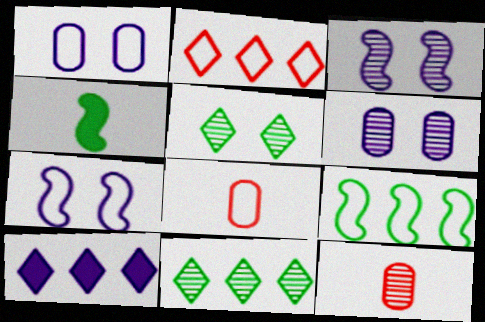[[2, 4, 6], 
[2, 10, 11], 
[3, 11, 12]]